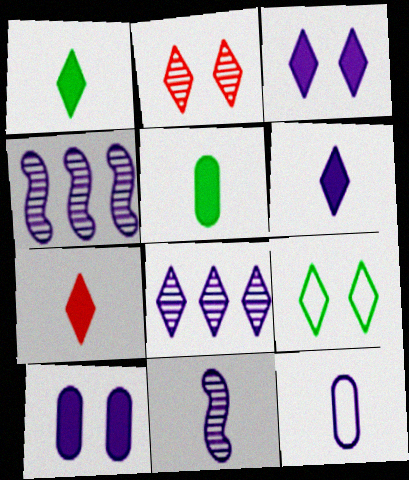[[1, 6, 7], 
[2, 3, 9], 
[3, 4, 12], 
[6, 11, 12], 
[7, 8, 9]]